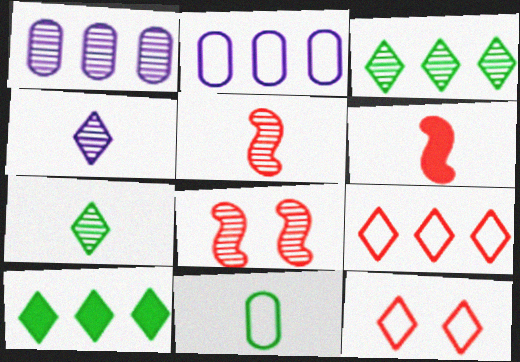[[1, 7, 8], 
[4, 6, 11], 
[4, 10, 12]]